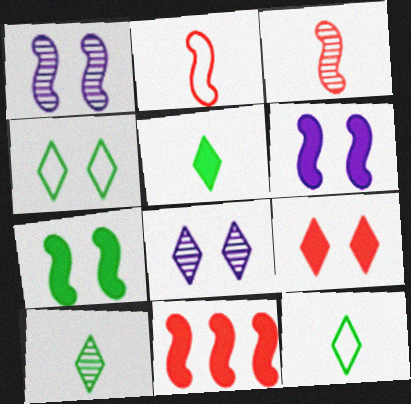[[4, 8, 9], 
[5, 10, 12]]